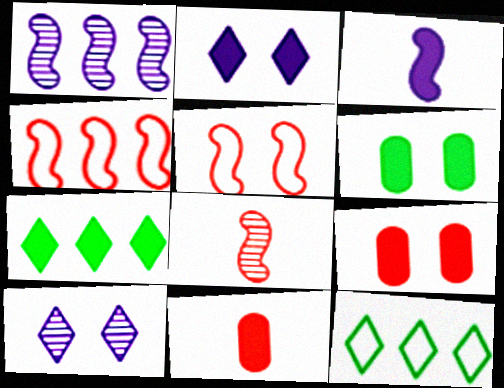[[3, 7, 9], 
[5, 6, 10]]